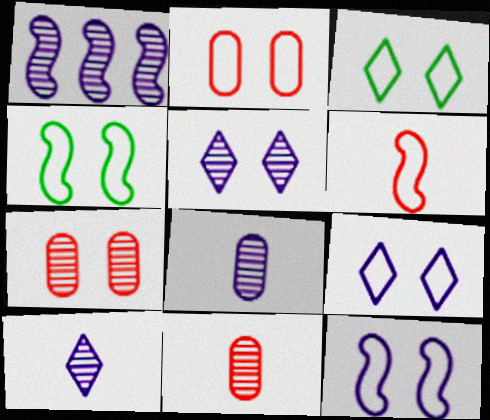[[1, 5, 8], 
[2, 3, 12], 
[2, 4, 9]]